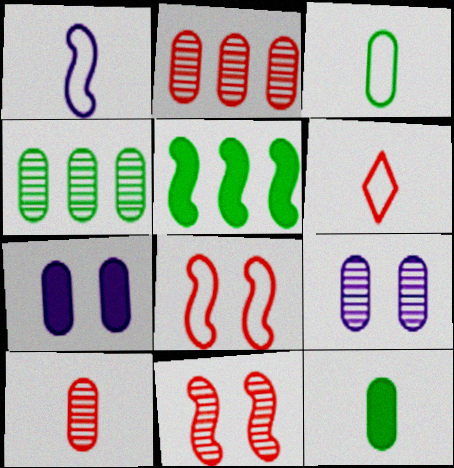[[1, 3, 6], 
[1, 5, 11], 
[2, 3, 7], 
[4, 9, 10], 
[5, 6, 9]]